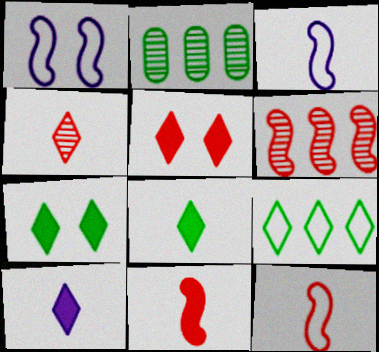[[2, 3, 5]]